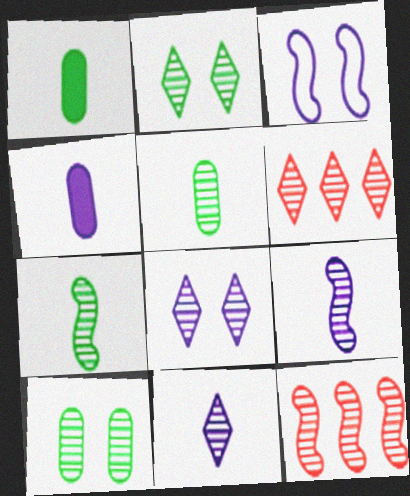[[1, 3, 6], 
[2, 6, 11], 
[5, 8, 12], 
[6, 9, 10], 
[10, 11, 12]]